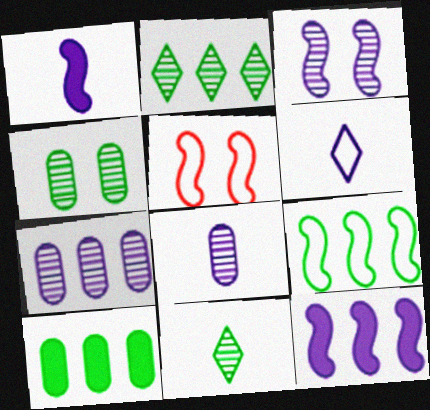[[1, 6, 8], 
[2, 9, 10]]